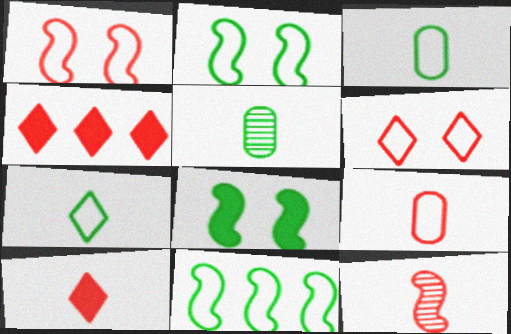[[9, 10, 12]]